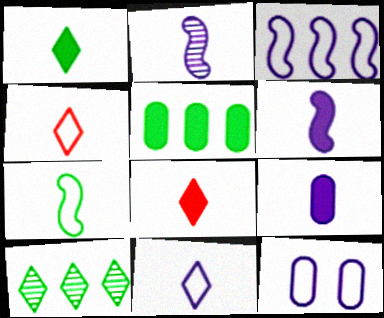[[2, 9, 11], 
[3, 11, 12]]